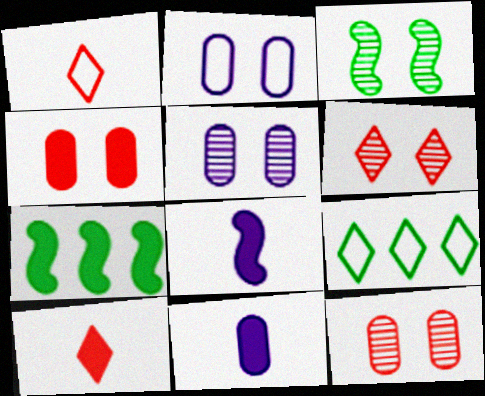[[1, 5, 7], 
[3, 5, 6], 
[8, 9, 12]]